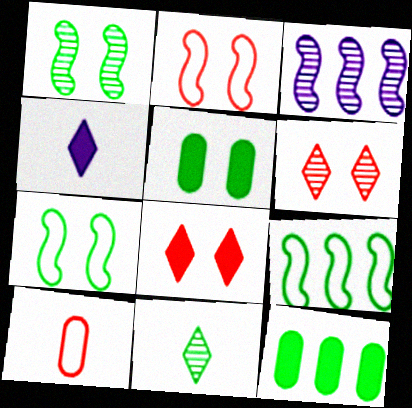[[5, 9, 11], 
[7, 11, 12]]